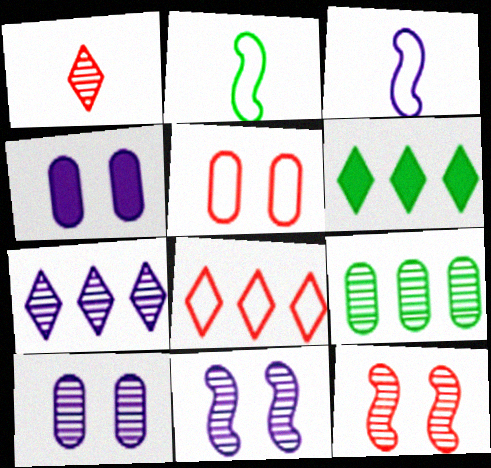[[1, 9, 11], 
[3, 4, 7], 
[6, 7, 8]]